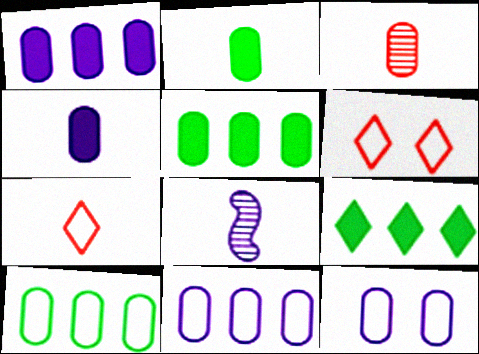[[2, 7, 8], 
[3, 5, 12], 
[5, 6, 8]]